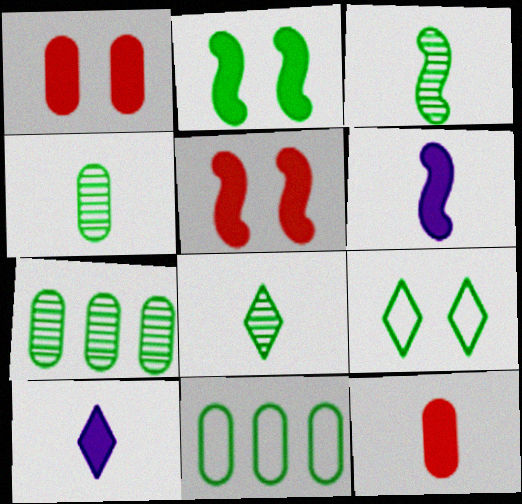[[2, 8, 11], 
[3, 4, 8]]